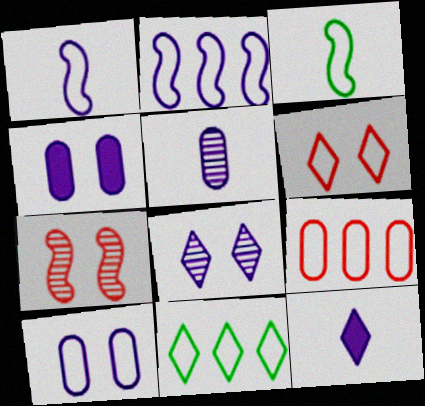[[1, 5, 12], 
[2, 9, 11]]